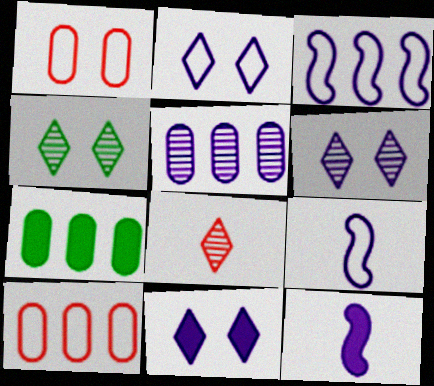[[2, 5, 12], 
[2, 6, 11], 
[4, 10, 12], 
[5, 7, 10], 
[5, 9, 11]]